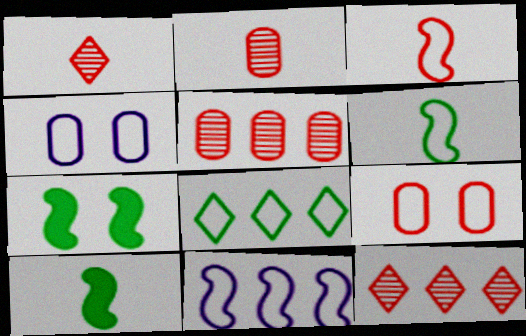[[3, 4, 8], 
[4, 10, 12]]